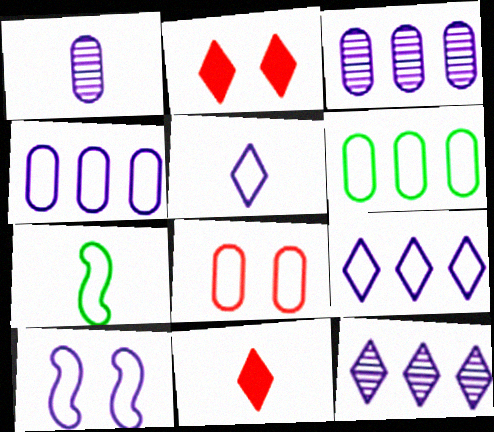[[1, 7, 11], 
[2, 3, 7], 
[4, 5, 10], 
[7, 8, 9]]